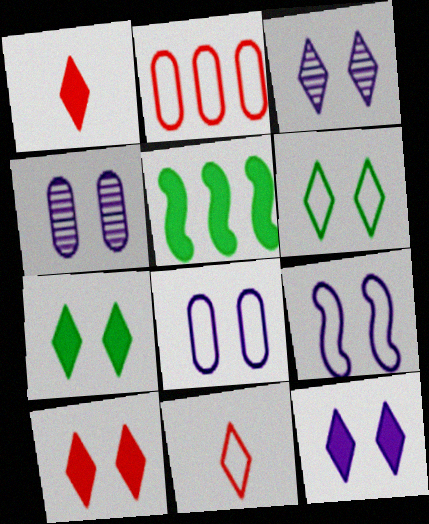[[3, 6, 10], 
[4, 5, 11], 
[4, 9, 12], 
[7, 10, 12]]